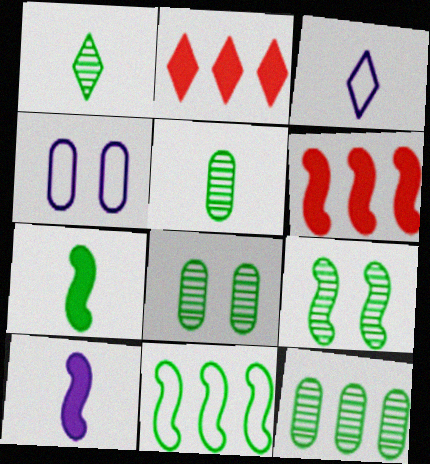[[1, 4, 6], 
[1, 9, 12], 
[3, 6, 8], 
[5, 8, 12], 
[7, 9, 11]]